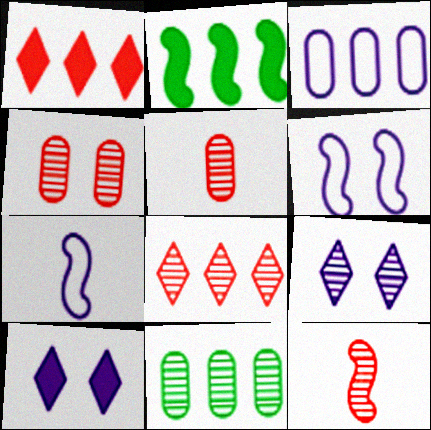[[2, 3, 8], 
[2, 6, 12], 
[4, 8, 12], 
[9, 11, 12]]